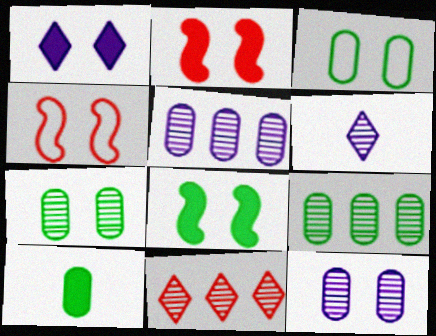[[1, 4, 7], 
[3, 9, 10]]